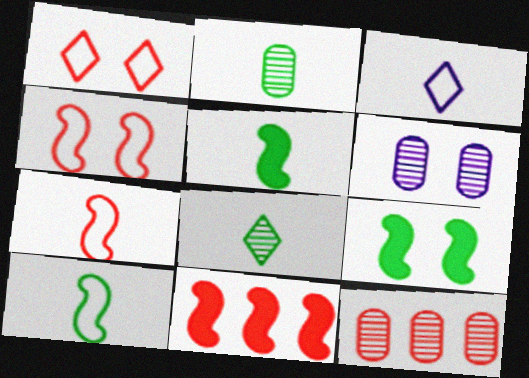[[1, 6, 9], 
[2, 6, 12], 
[3, 9, 12]]